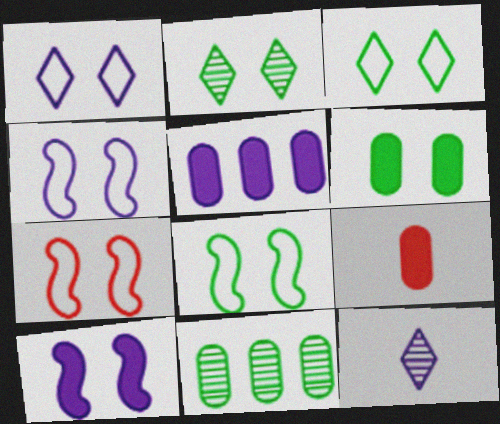[[2, 6, 8], 
[4, 5, 12], 
[4, 7, 8], 
[5, 6, 9]]